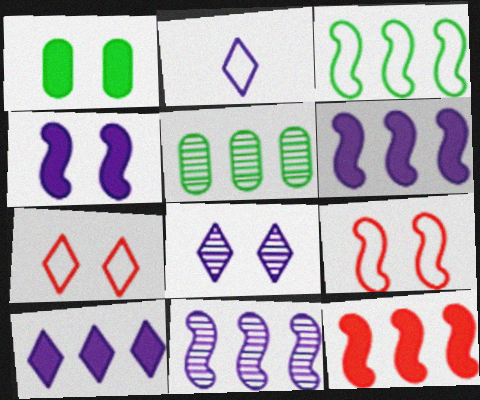[[1, 8, 9], 
[2, 8, 10], 
[3, 11, 12]]